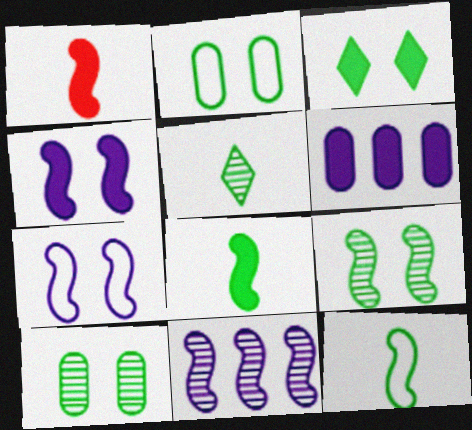[[1, 3, 6], 
[2, 3, 9]]